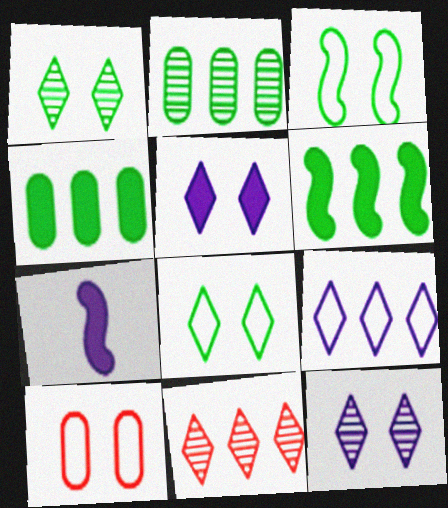[]